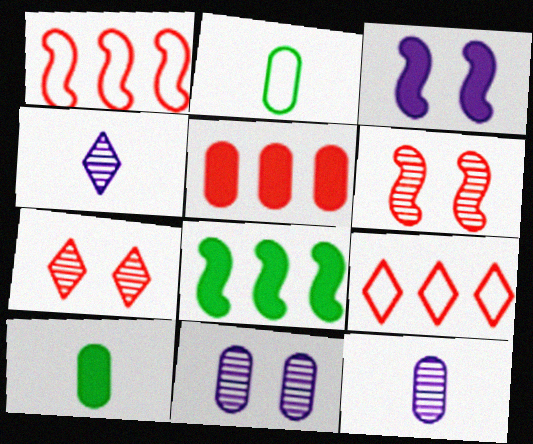[[2, 5, 11]]